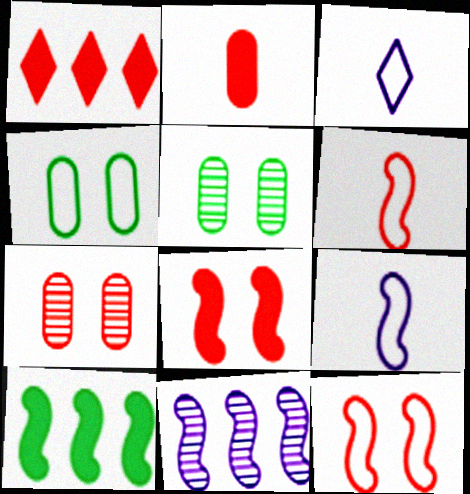[[1, 2, 8], 
[1, 5, 9], 
[1, 6, 7], 
[3, 7, 10]]